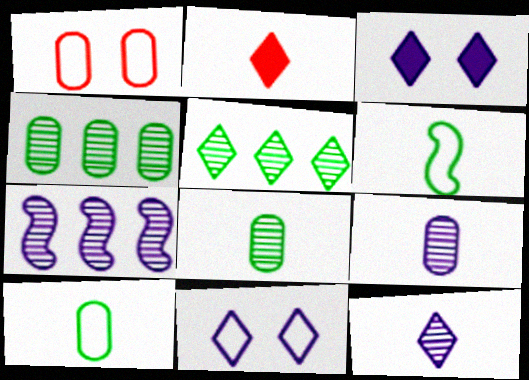[[2, 5, 11], 
[2, 6, 9]]